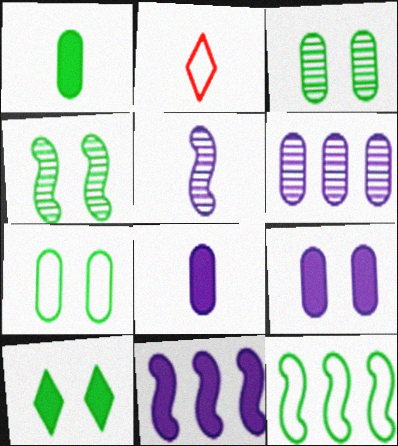[[1, 2, 5], 
[2, 3, 11], 
[4, 7, 10]]